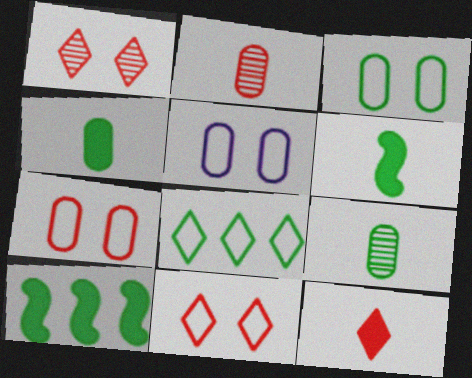[[3, 5, 7]]